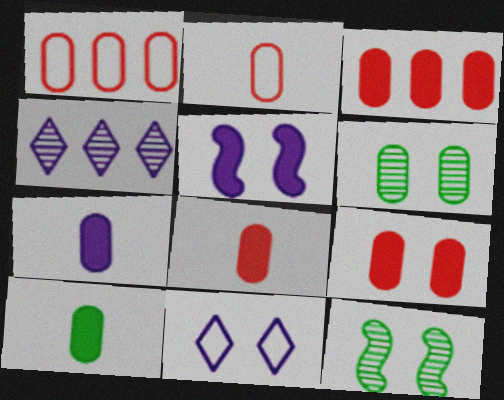[[1, 6, 7], 
[3, 8, 9], 
[7, 8, 10], 
[9, 11, 12]]